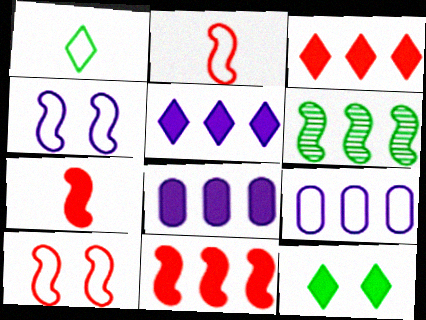[[1, 9, 10], 
[3, 6, 9], 
[4, 6, 7], 
[7, 8, 12]]